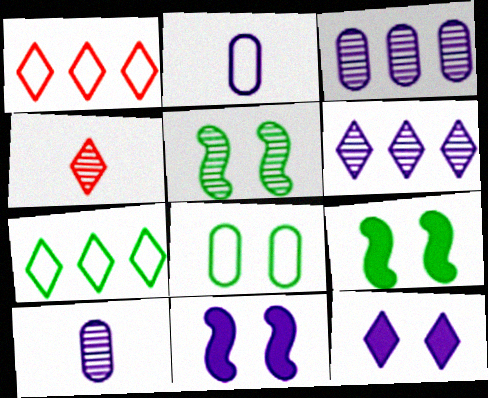[[1, 9, 10], 
[2, 6, 11], 
[3, 4, 5], 
[4, 7, 12]]